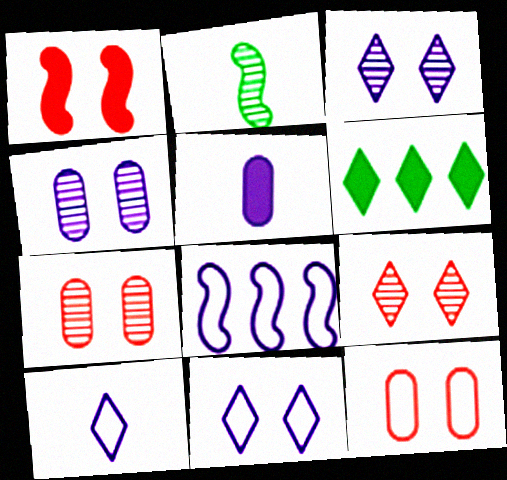[[1, 2, 8], 
[1, 5, 6], 
[1, 9, 12], 
[3, 5, 8], 
[6, 9, 10]]